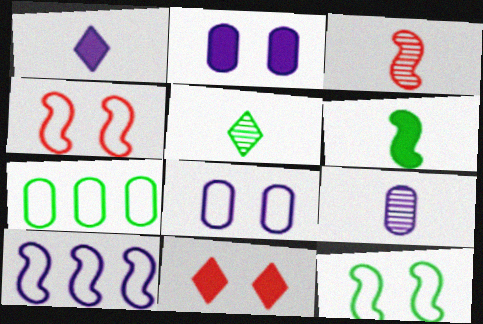[[3, 5, 9]]